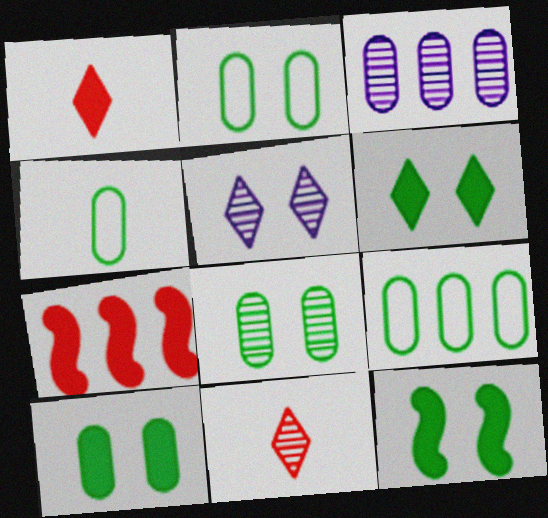[[2, 4, 9], 
[2, 8, 10], 
[4, 5, 7], 
[6, 10, 12]]